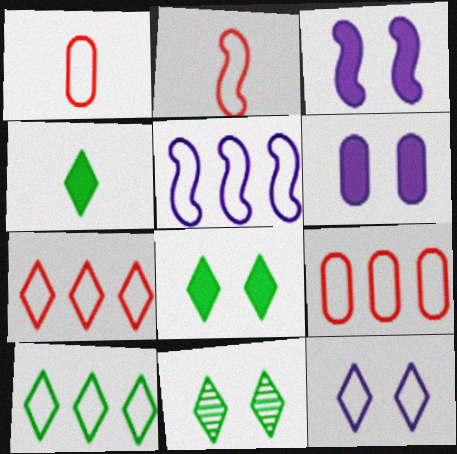[[4, 10, 11], 
[5, 9, 10]]